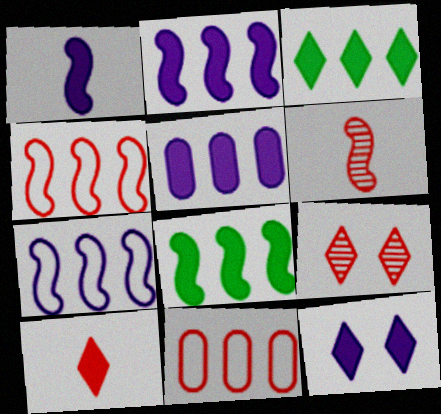[[1, 5, 12], 
[3, 10, 12]]